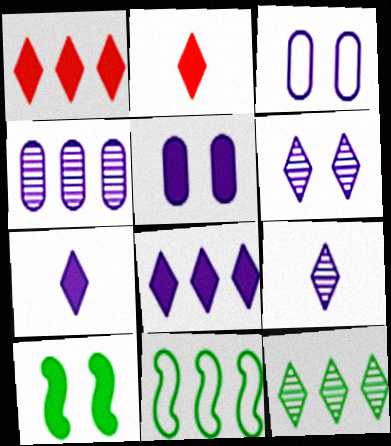[[1, 4, 11]]